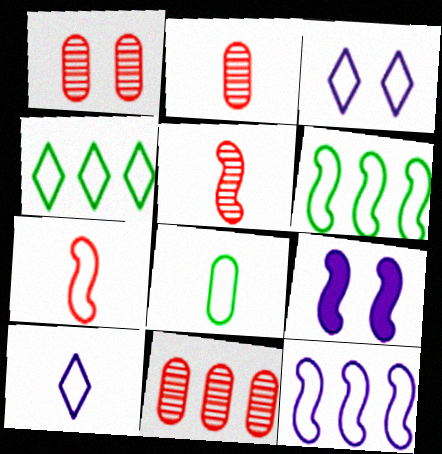[[1, 2, 11], 
[2, 4, 9], 
[5, 6, 9], 
[7, 8, 10]]